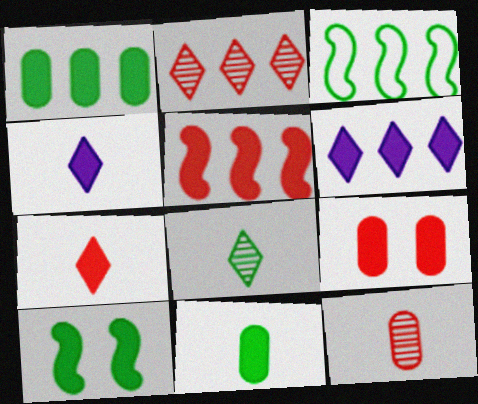[[1, 5, 6], 
[5, 7, 9]]